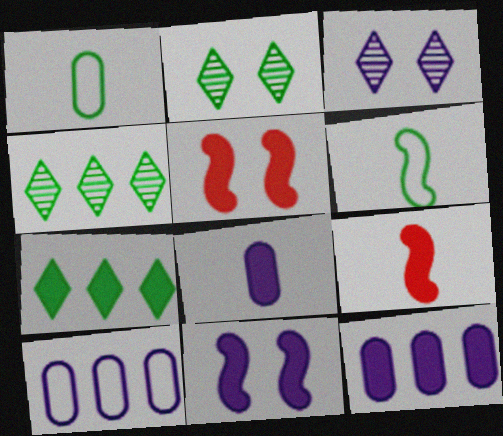[[2, 9, 10], 
[5, 7, 8]]